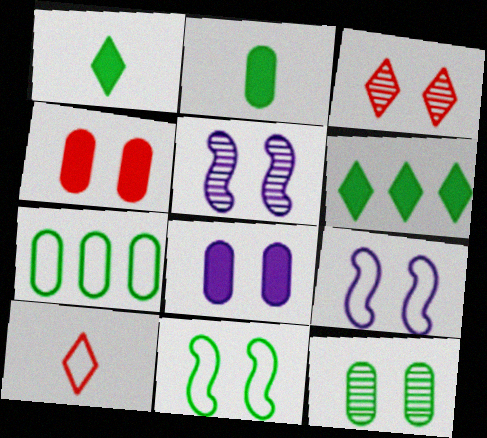[[2, 7, 12], 
[3, 5, 12], 
[3, 8, 11], 
[7, 9, 10]]